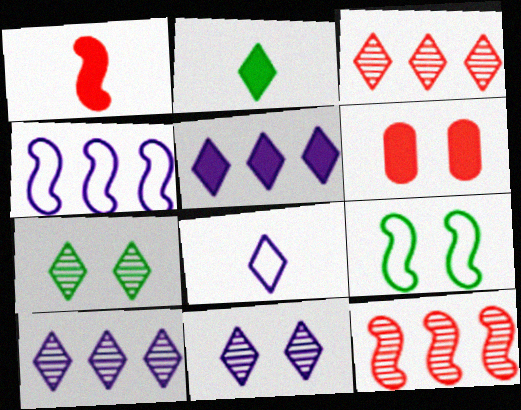[[5, 8, 11], 
[6, 9, 11]]